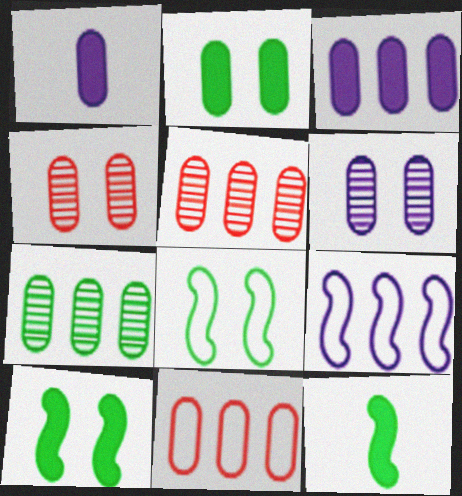[[3, 7, 11]]